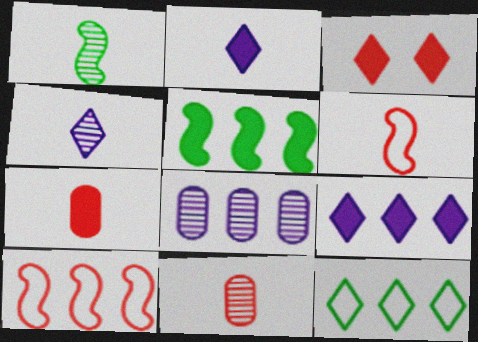[[1, 4, 11], 
[3, 4, 12], 
[3, 10, 11]]